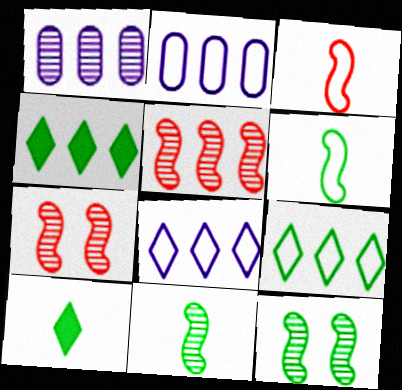[[2, 4, 5], 
[2, 7, 10]]